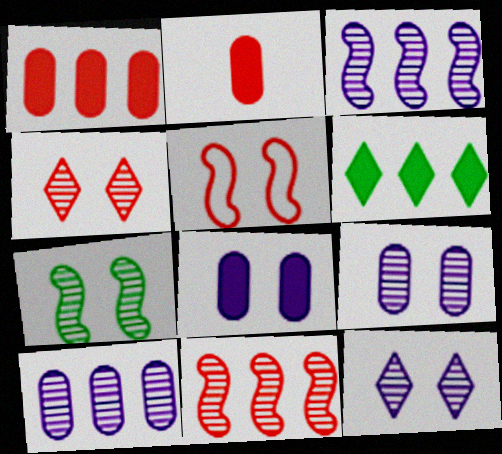[[4, 7, 9]]